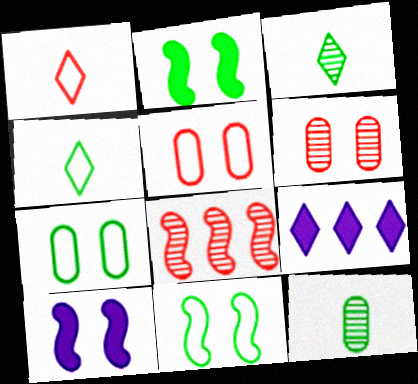[]